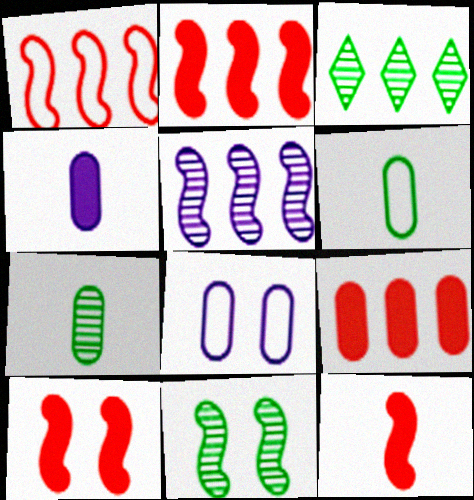[[2, 10, 12], 
[3, 7, 11], 
[3, 8, 12], 
[7, 8, 9]]